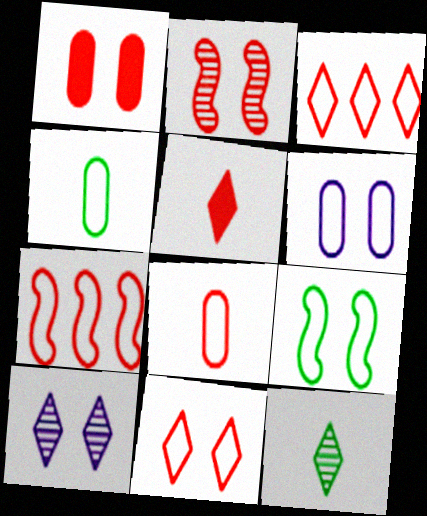[[1, 2, 11], 
[1, 9, 10], 
[6, 9, 11], 
[7, 8, 11]]